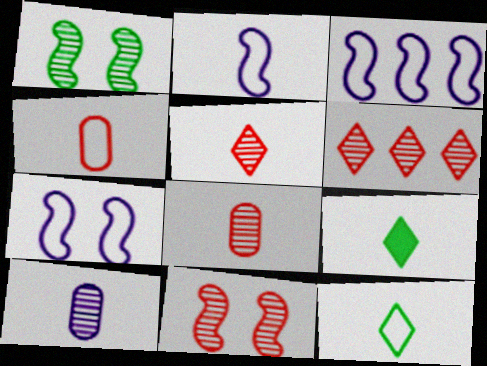[[1, 6, 10], 
[2, 3, 7], 
[2, 4, 12], 
[2, 8, 9], 
[6, 8, 11]]